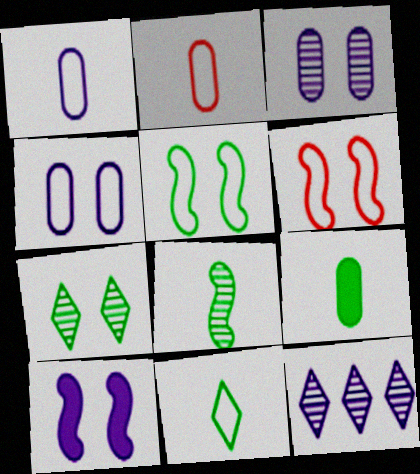[[1, 10, 12], 
[6, 9, 12], 
[8, 9, 11]]